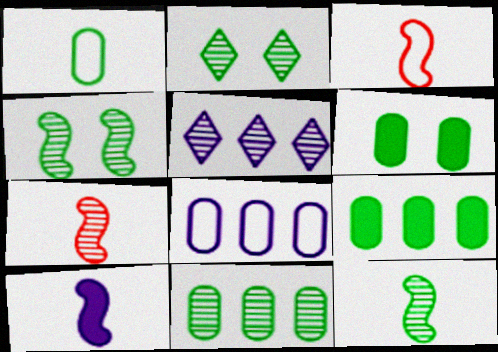[[1, 6, 11], 
[2, 11, 12], 
[3, 5, 6], 
[3, 10, 12]]